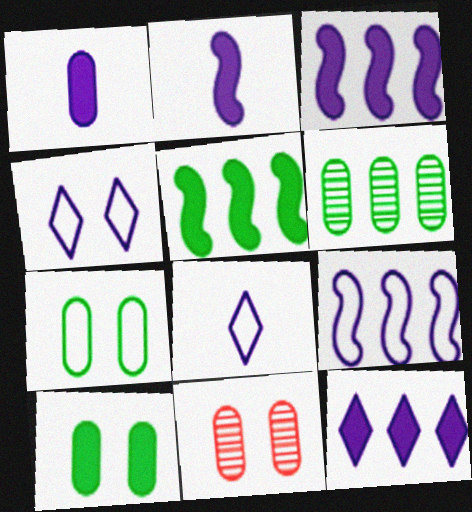[[5, 8, 11]]